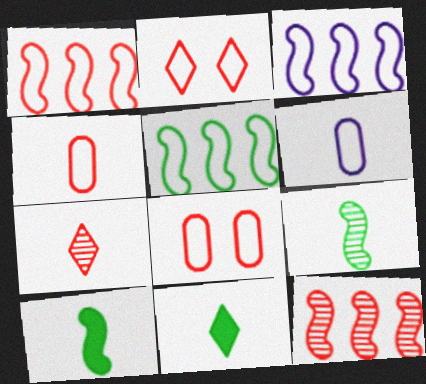[[1, 2, 4], 
[1, 3, 5], 
[2, 5, 6], 
[6, 7, 10]]